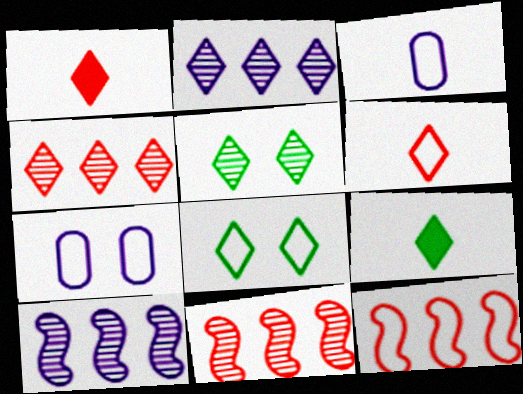[[1, 2, 8], 
[3, 8, 12], 
[7, 9, 11]]